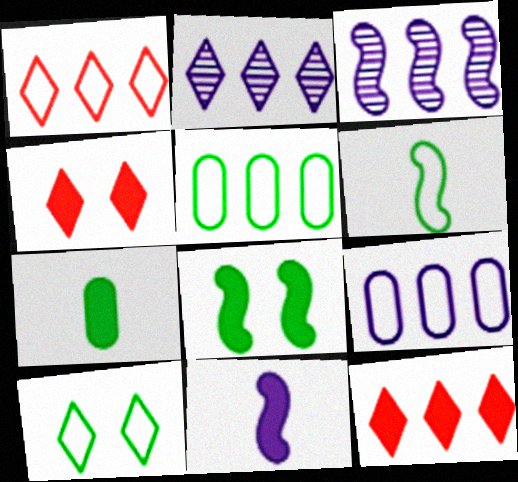[[3, 5, 12], 
[5, 6, 10]]